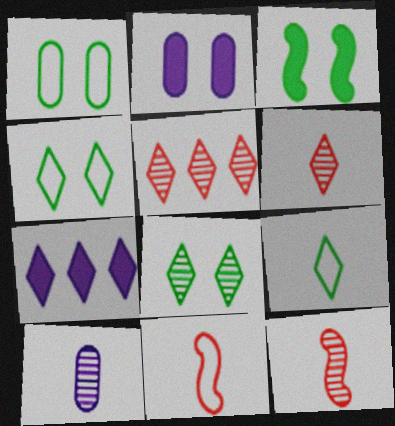[[1, 3, 8], 
[1, 7, 12], 
[4, 6, 7]]